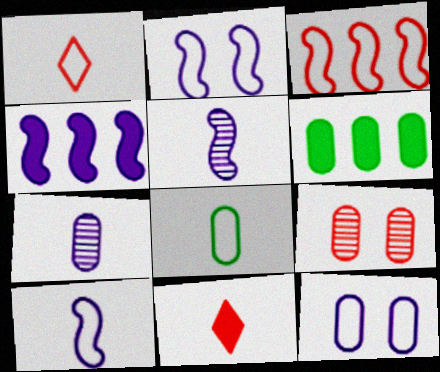[[1, 8, 10], 
[2, 4, 5], 
[3, 9, 11], 
[5, 8, 11]]